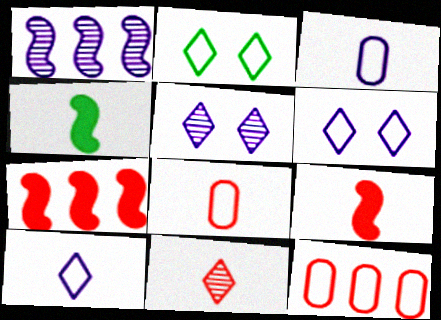[[3, 4, 11], 
[4, 5, 12], 
[8, 9, 11]]